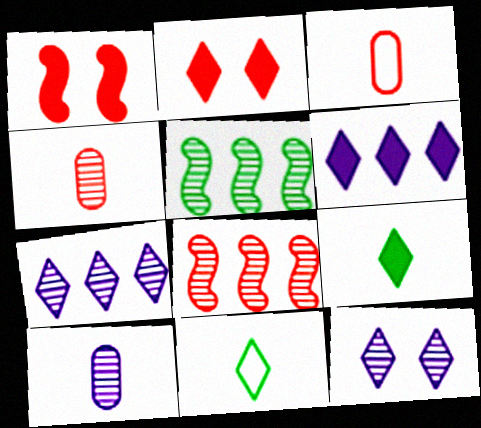[[2, 3, 8], 
[2, 6, 9], 
[2, 7, 11], 
[4, 5, 12]]